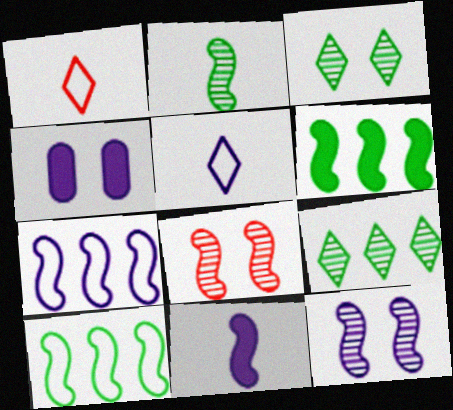[[7, 11, 12], 
[8, 10, 11]]